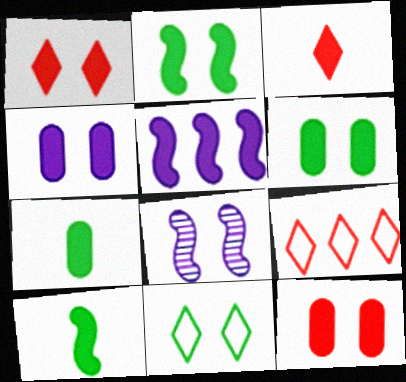[[1, 2, 4], 
[1, 5, 7], 
[3, 5, 6], 
[4, 6, 12], 
[7, 8, 9], 
[8, 11, 12]]